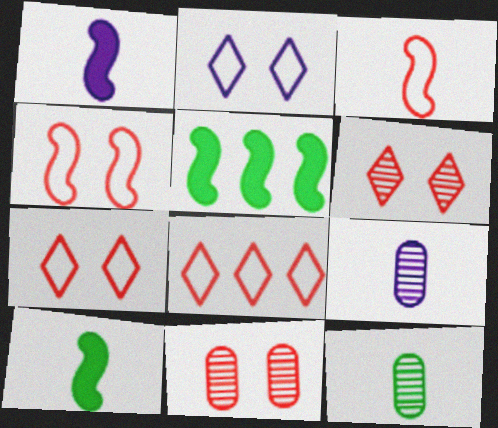[[5, 7, 9]]